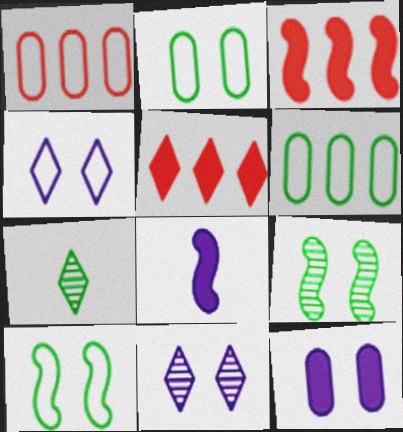[[4, 5, 7]]